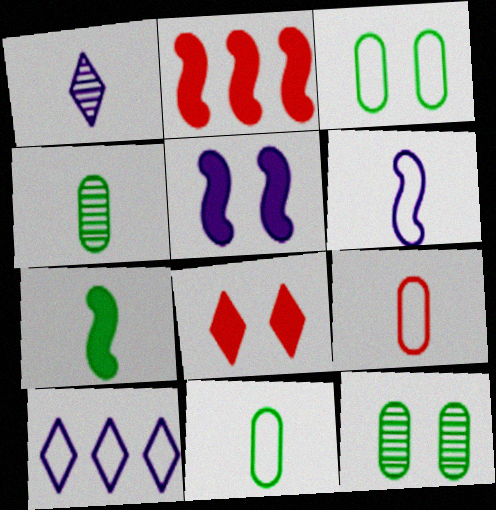[[1, 2, 3], 
[1, 7, 9], 
[2, 5, 7]]